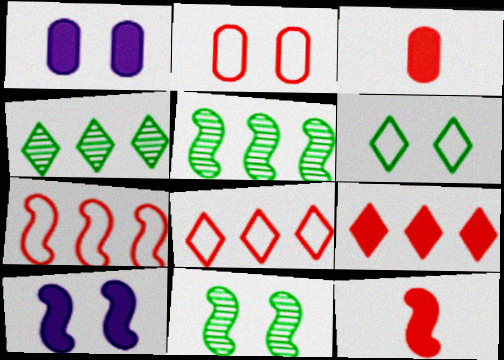[]